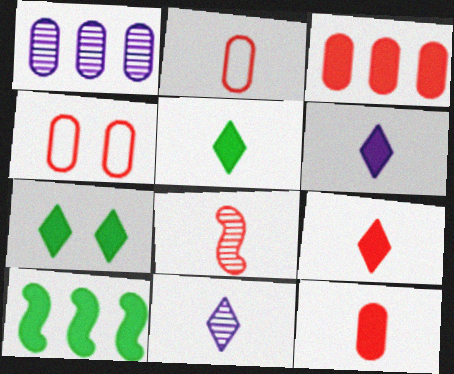[[2, 8, 9], 
[4, 10, 11], 
[5, 6, 9]]